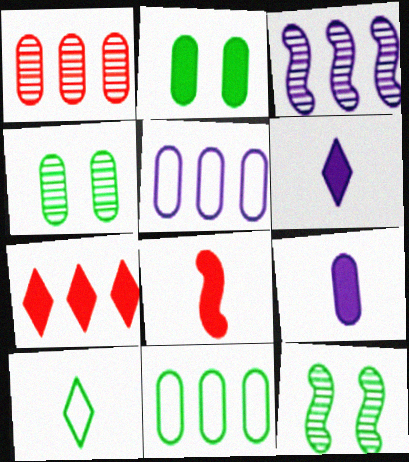[[3, 7, 11]]